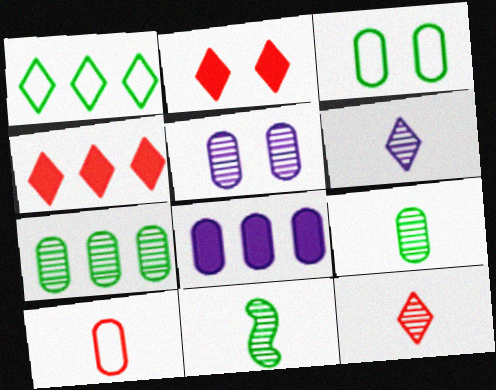[[1, 2, 6]]